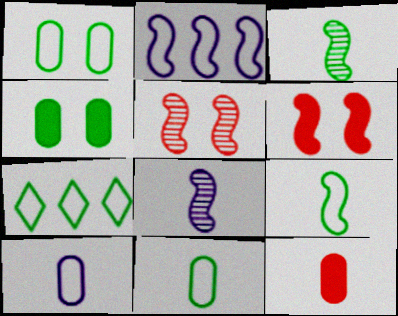[[1, 7, 9], 
[2, 3, 6], 
[3, 4, 7]]